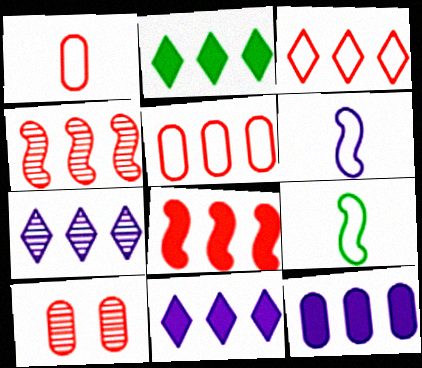[[2, 3, 7], 
[2, 6, 10], 
[2, 8, 12], 
[9, 10, 11]]